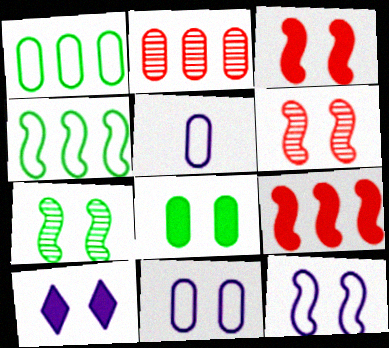[[2, 5, 8], 
[3, 7, 12], 
[3, 8, 10]]